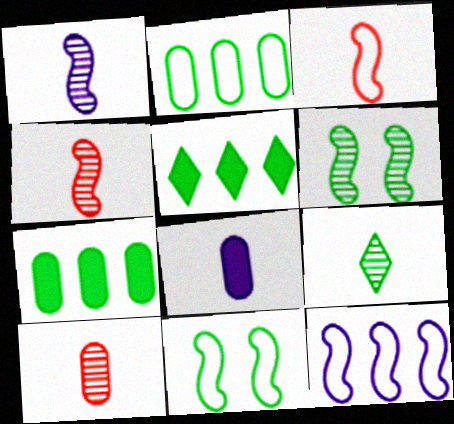[[1, 9, 10], 
[3, 8, 9], 
[3, 11, 12], 
[7, 9, 11]]